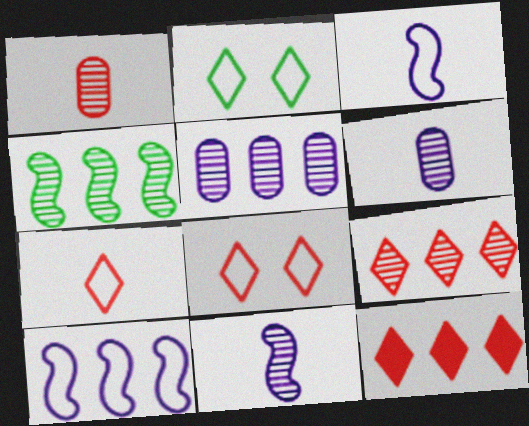[[4, 5, 9]]